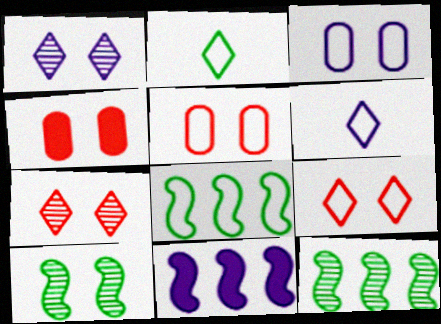[[4, 6, 12], 
[5, 6, 8]]